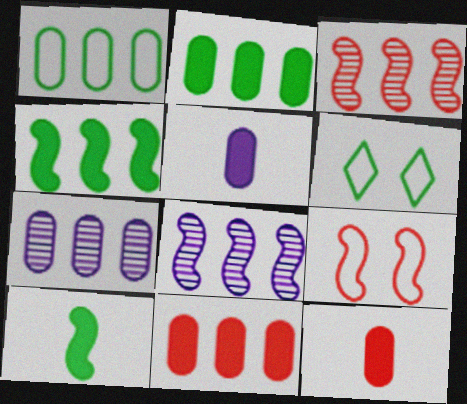[[1, 7, 11], 
[3, 5, 6], 
[6, 8, 12], 
[8, 9, 10]]